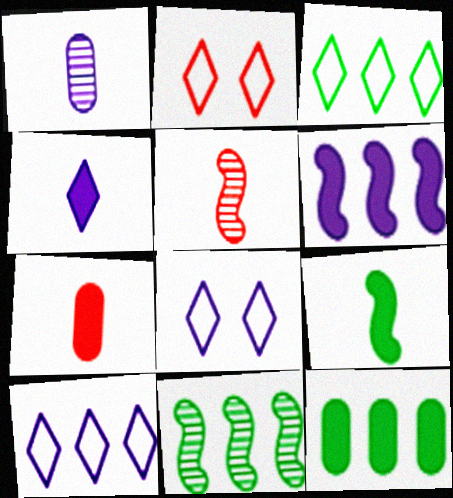[[1, 6, 8], 
[3, 11, 12], 
[4, 7, 9], 
[5, 8, 12], 
[7, 8, 11]]